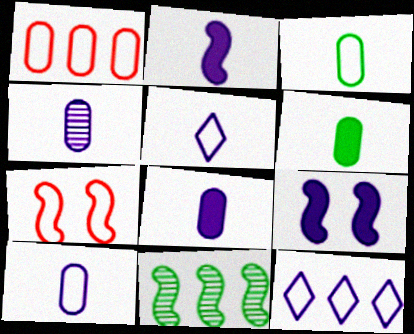[[2, 4, 5], 
[2, 7, 11], 
[3, 7, 12], 
[4, 8, 10], 
[4, 9, 12]]